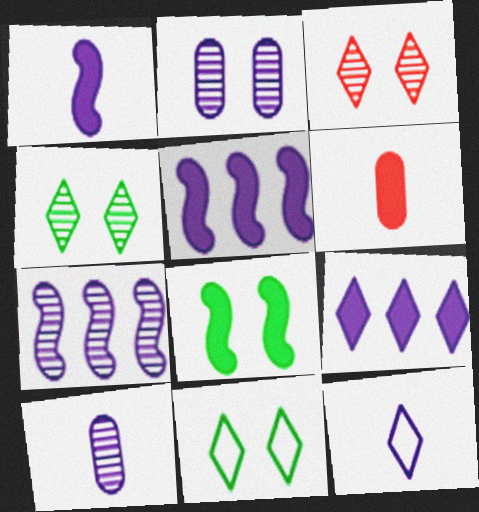[[1, 10, 12], 
[2, 5, 12], 
[6, 7, 11], 
[6, 8, 9]]